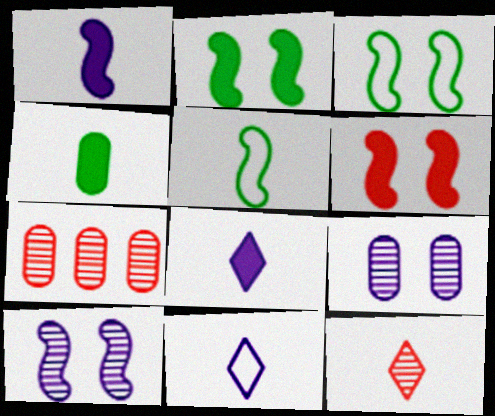[[2, 7, 11], 
[3, 6, 10], 
[3, 7, 8]]